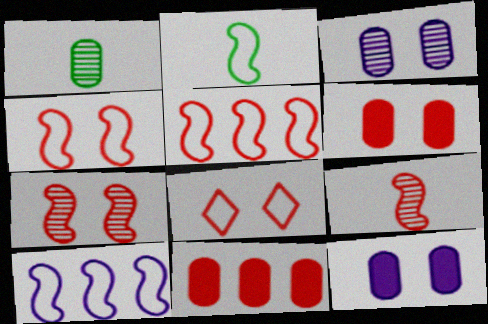[[2, 4, 10], 
[6, 7, 8], 
[8, 9, 11]]